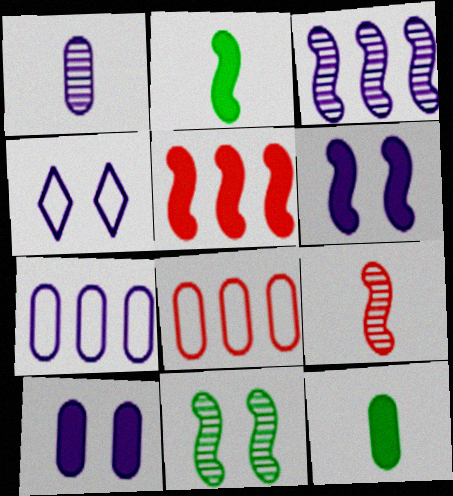[[1, 7, 10], 
[2, 5, 6], 
[3, 9, 11]]